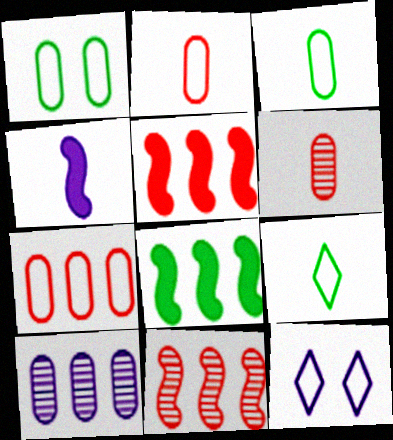[[4, 6, 9], 
[4, 10, 12], 
[6, 8, 12]]